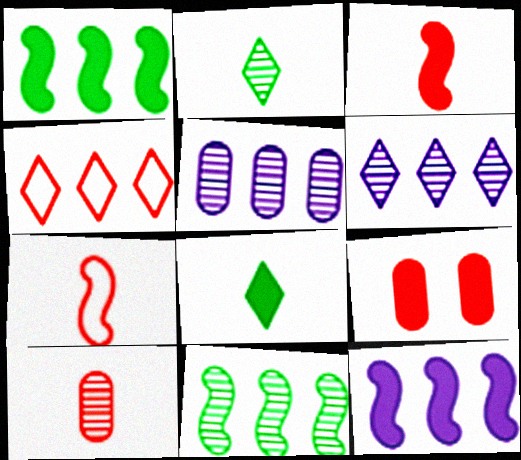[[1, 4, 5], 
[8, 9, 12]]